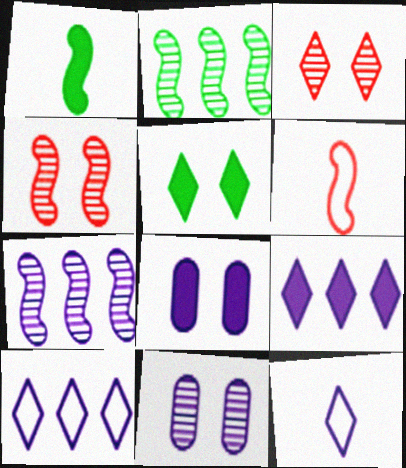[[7, 8, 12]]